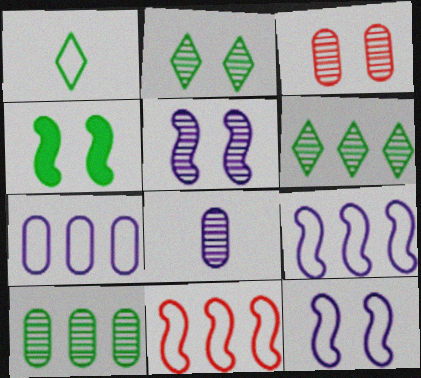[[1, 4, 10], 
[2, 3, 5], 
[3, 8, 10]]